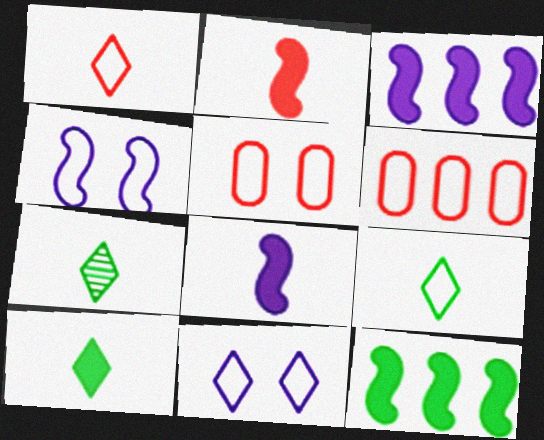[[3, 5, 7], 
[4, 6, 9], 
[7, 9, 10]]